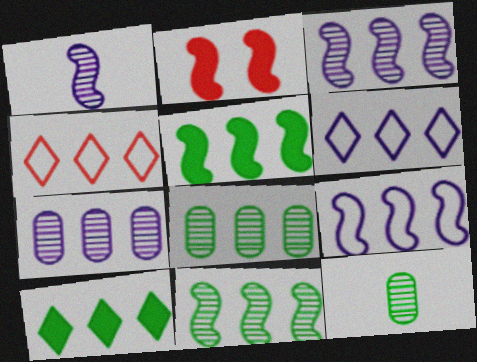[[2, 6, 12], 
[4, 5, 7]]